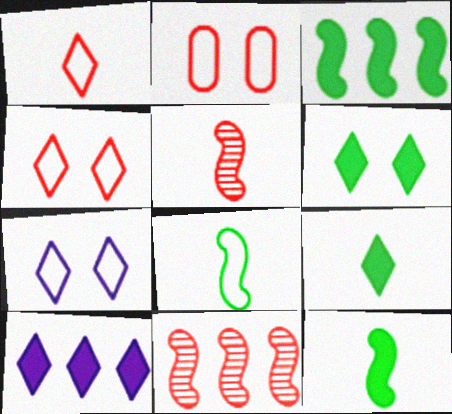[]